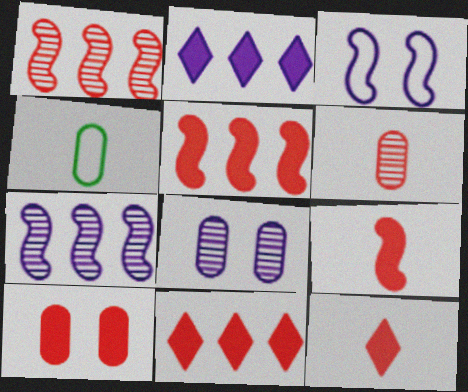[[5, 10, 12], 
[9, 10, 11]]